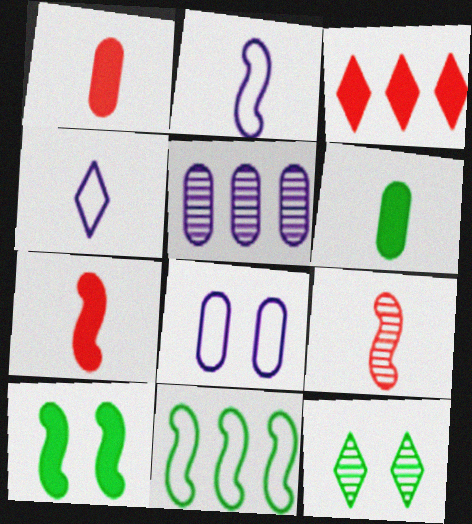[[3, 4, 12], 
[3, 5, 11], 
[4, 6, 9], 
[5, 9, 12], 
[6, 11, 12]]